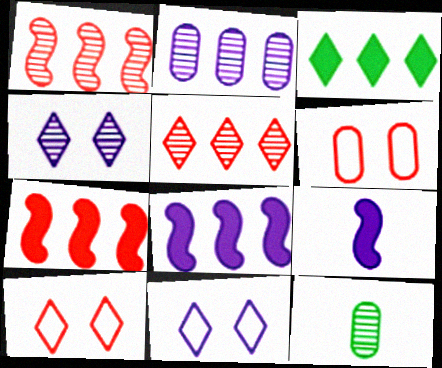[[1, 4, 12], 
[2, 9, 11], 
[7, 11, 12], 
[8, 10, 12]]